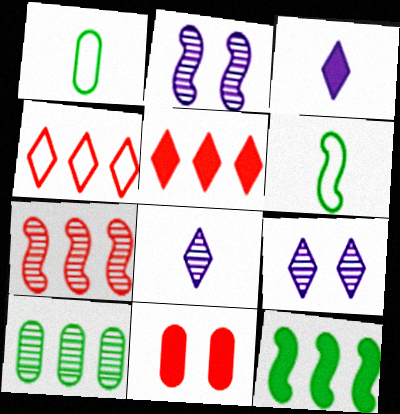[[1, 2, 5], 
[3, 11, 12]]